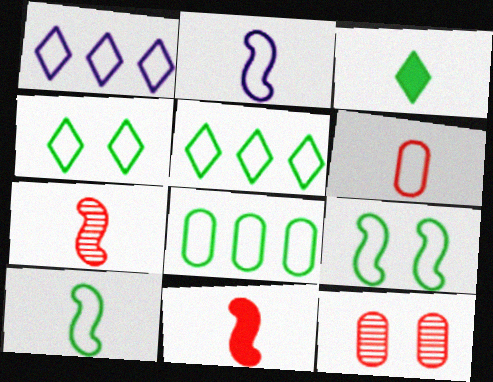[[1, 6, 9], 
[4, 8, 10]]